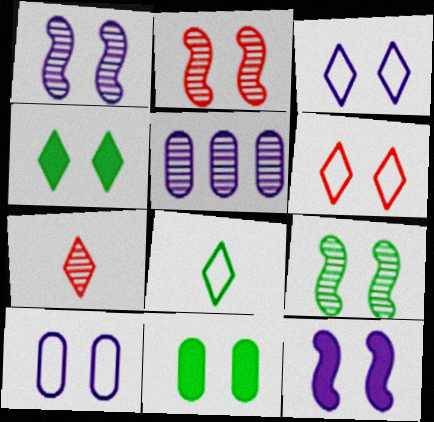[[1, 2, 9], 
[1, 6, 11], 
[2, 3, 11], 
[2, 4, 10], 
[5, 7, 9]]